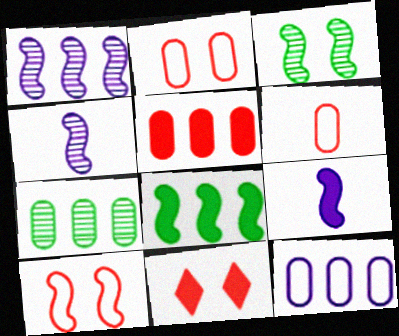[[4, 8, 10], 
[5, 7, 12]]